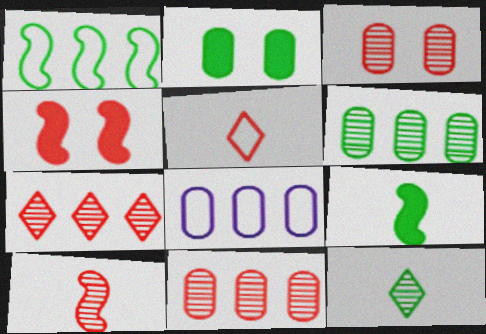[[1, 2, 12], 
[3, 7, 10], 
[4, 5, 11], 
[4, 8, 12]]